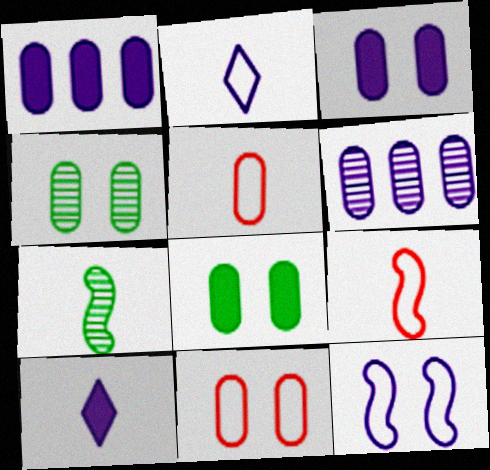[[1, 4, 5], 
[3, 4, 11], 
[5, 6, 8], 
[5, 7, 10], 
[6, 10, 12]]